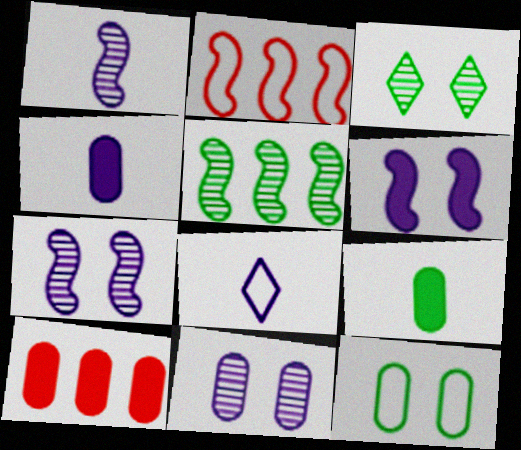[[1, 4, 8], 
[2, 3, 4], 
[2, 8, 12]]